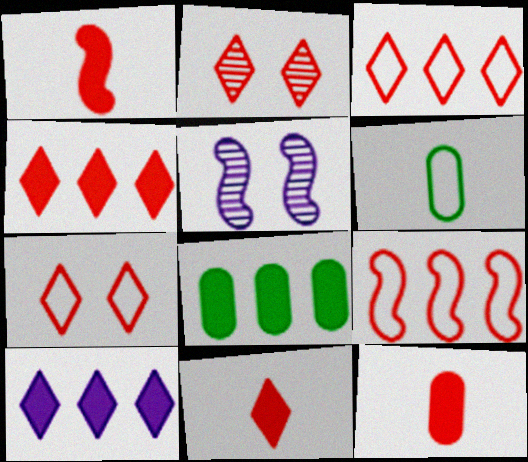[[1, 11, 12], 
[2, 3, 11], 
[2, 9, 12], 
[4, 5, 6]]